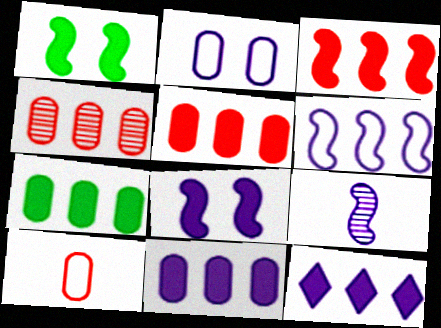[[2, 9, 12], 
[3, 7, 12], 
[5, 7, 11], 
[6, 8, 9]]